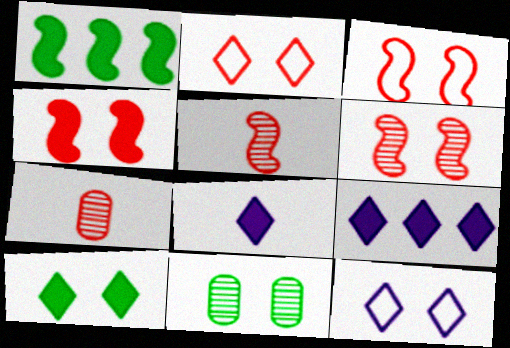[[1, 7, 12], 
[3, 4, 6], 
[4, 11, 12]]